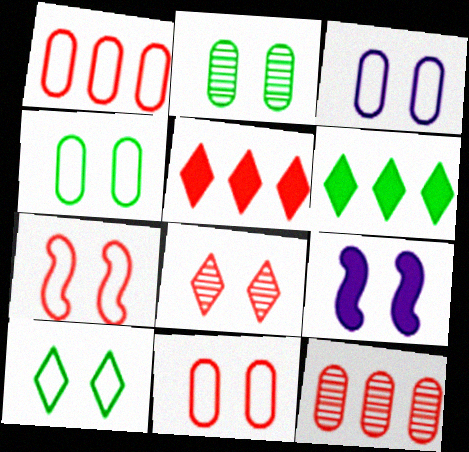[[3, 4, 11], 
[3, 7, 10], 
[4, 8, 9]]